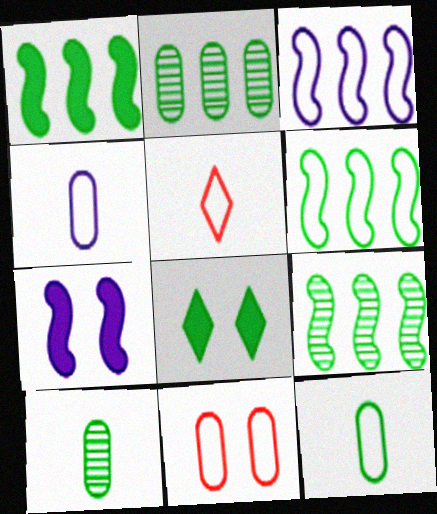[[1, 6, 9], 
[2, 5, 7], 
[6, 8, 10], 
[8, 9, 12]]